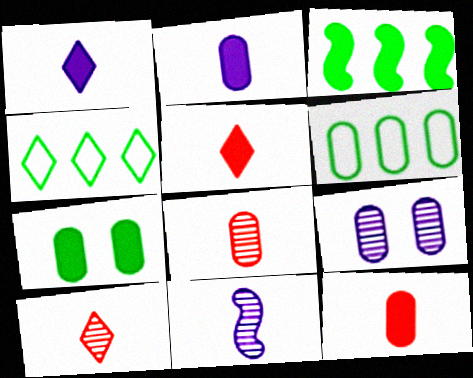[[6, 9, 12]]